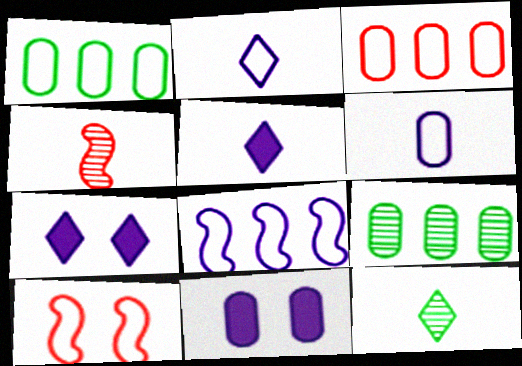[[1, 2, 10], 
[1, 4, 7], 
[5, 9, 10]]